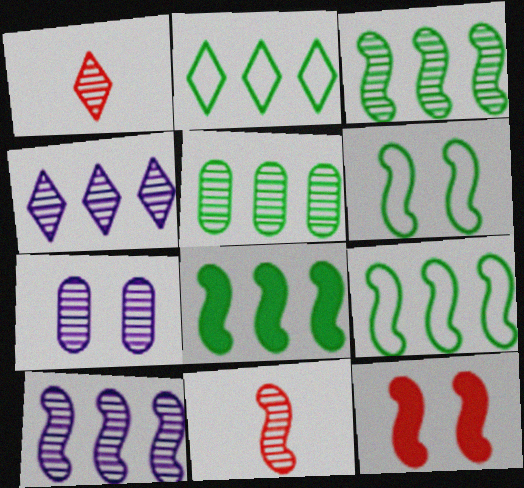[[1, 3, 7], 
[2, 5, 8], 
[3, 8, 9]]